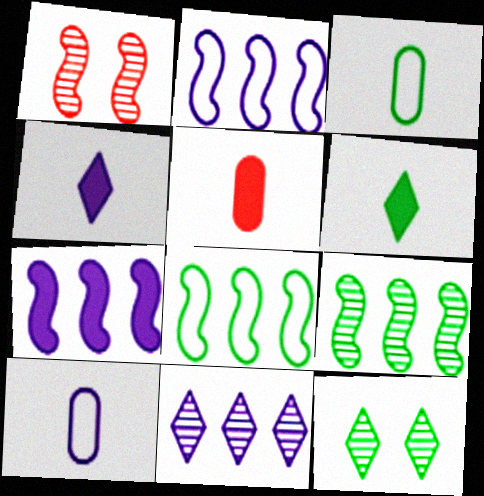[[2, 5, 12]]